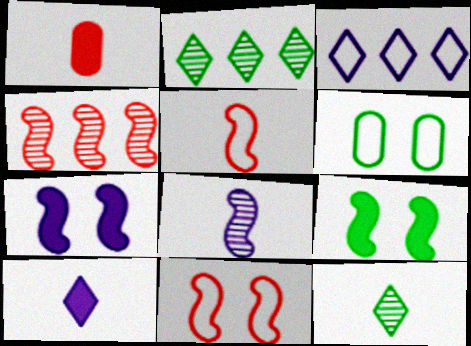[[3, 5, 6], 
[4, 6, 10]]